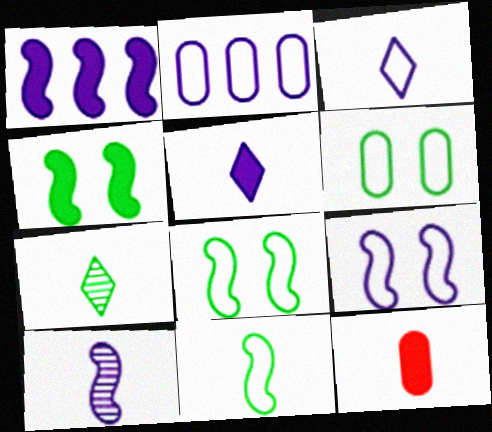[[1, 9, 10], 
[2, 3, 9]]